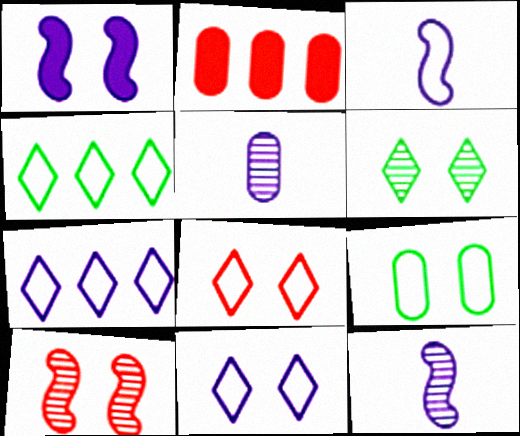[[1, 5, 7], 
[2, 3, 6], 
[2, 5, 9]]